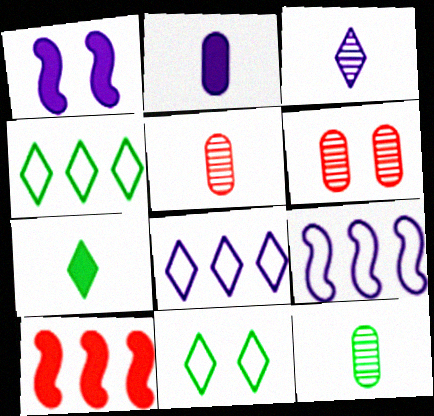[[1, 4, 5], 
[1, 6, 11], 
[6, 7, 9]]